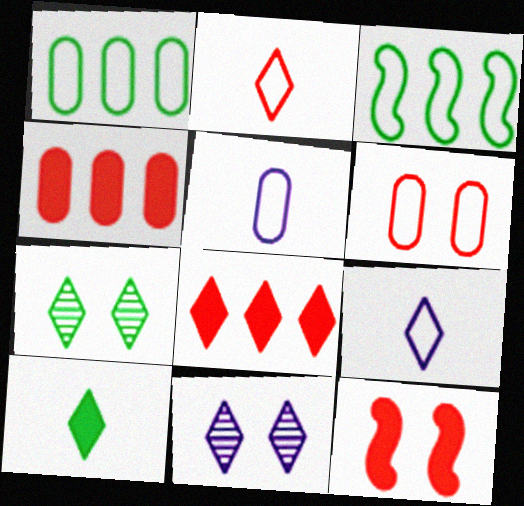[[1, 5, 6], 
[3, 6, 9], 
[7, 8, 9]]